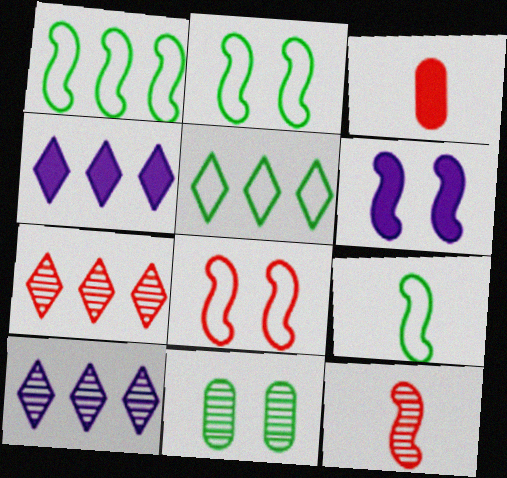[[1, 2, 9], 
[1, 6, 12], 
[2, 3, 10], 
[3, 7, 8], 
[4, 5, 7], 
[10, 11, 12]]